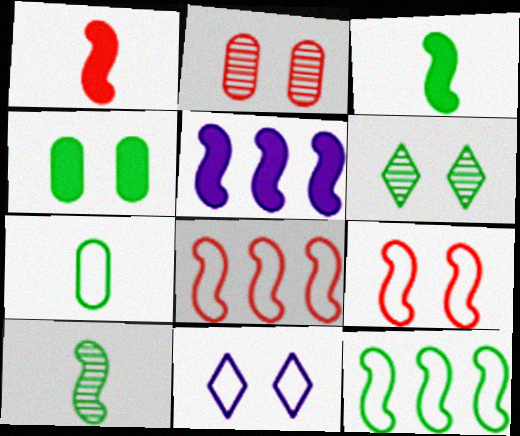[[5, 9, 10], 
[7, 8, 11]]